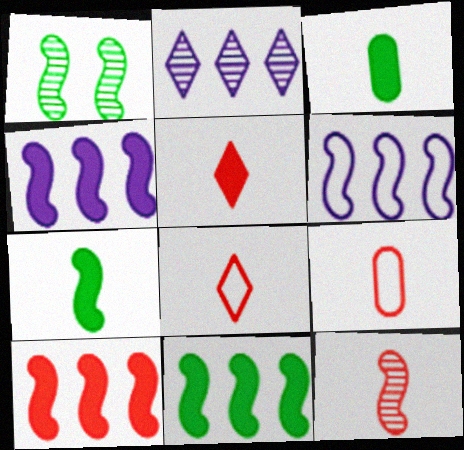[[4, 10, 11], 
[5, 9, 12]]